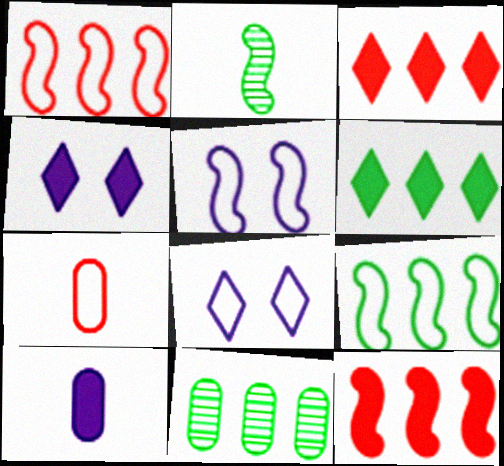[[2, 5, 12], 
[6, 9, 11], 
[7, 8, 9]]